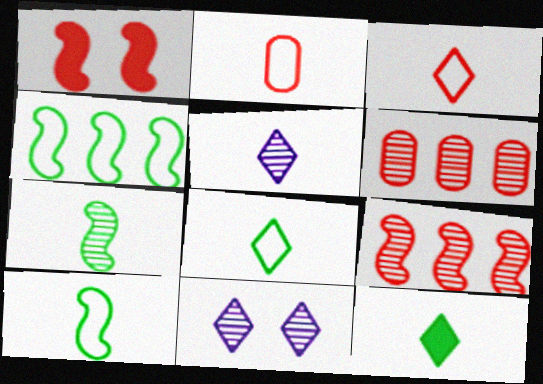[[1, 3, 6], 
[3, 5, 12], 
[6, 7, 11]]